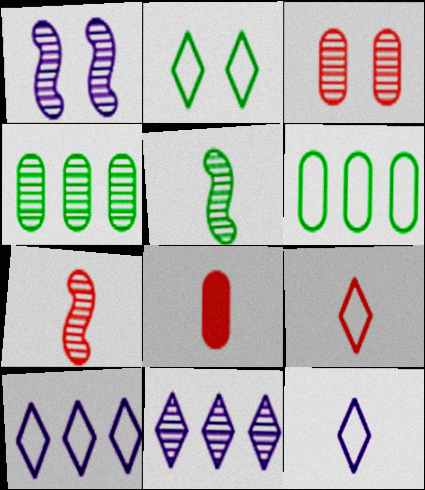[[2, 9, 10], 
[3, 5, 11], 
[5, 8, 12], 
[7, 8, 9]]